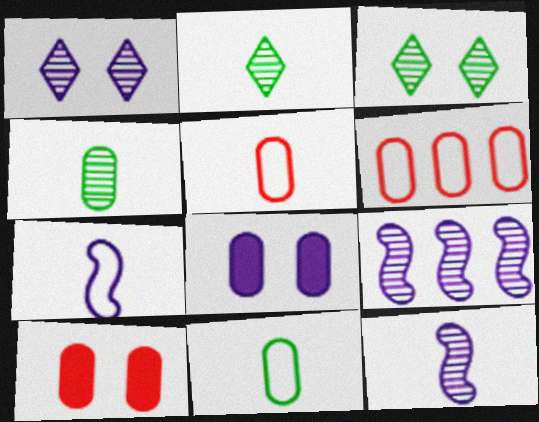[[4, 6, 8]]